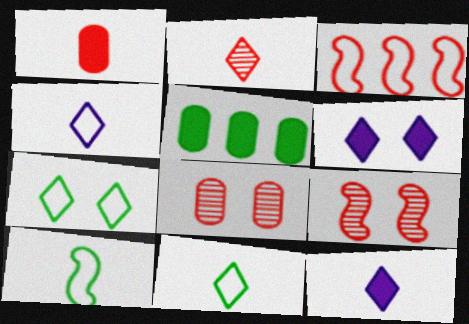[[2, 11, 12], 
[4, 5, 9]]